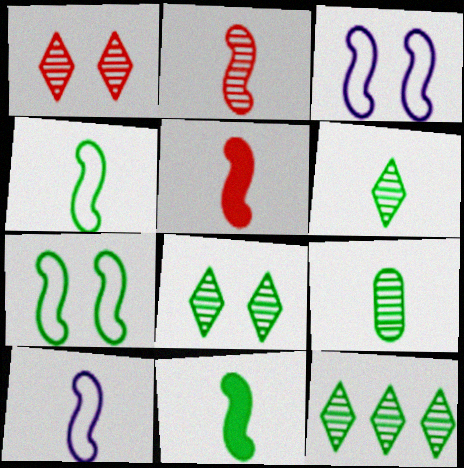[[2, 10, 11], 
[6, 8, 12]]